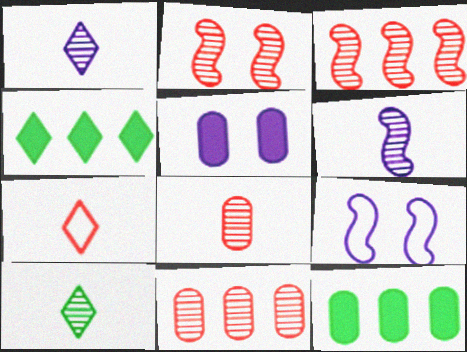[[4, 8, 9], 
[6, 8, 10]]